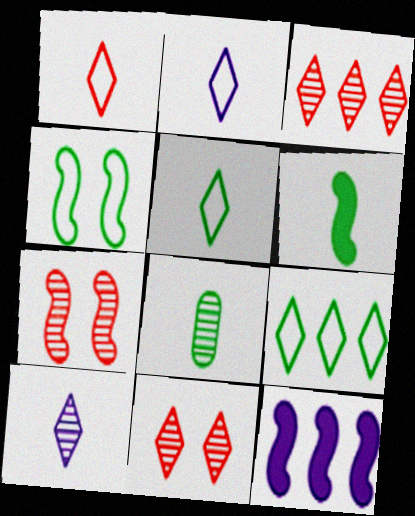[[1, 2, 5], 
[5, 6, 8]]